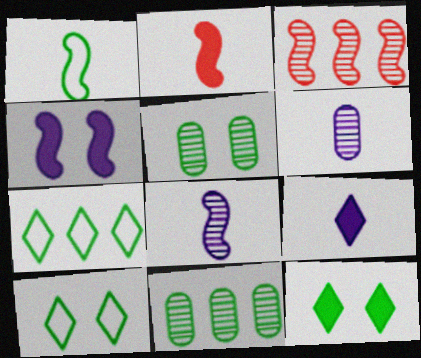[[1, 2, 8], 
[1, 3, 4], 
[1, 11, 12]]